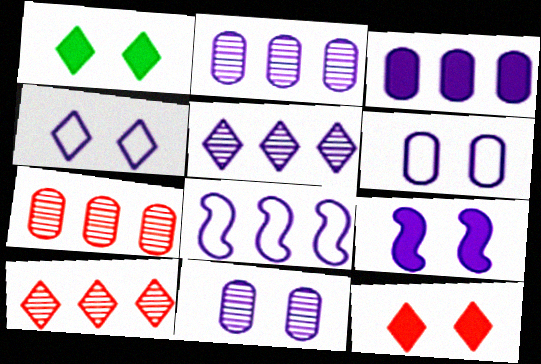[[3, 5, 8], 
[4, 9, 11]]